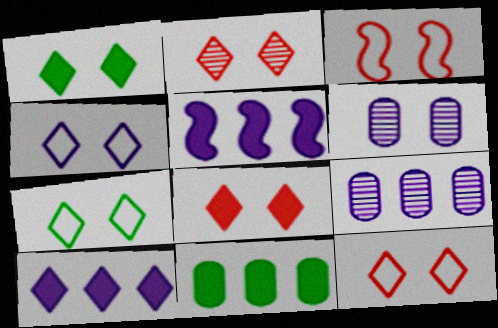[[1, 2, 4], 
[1, 3, 6], 
[2, 8, 12], 
[4, 7, 12]]